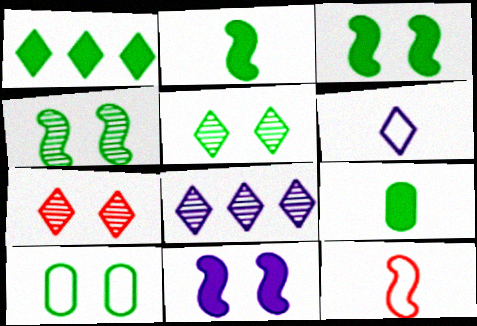[[1, 3, 9], 
[1, 6, 7], 
[3, 5, 10], 
[7, 10, 11]]